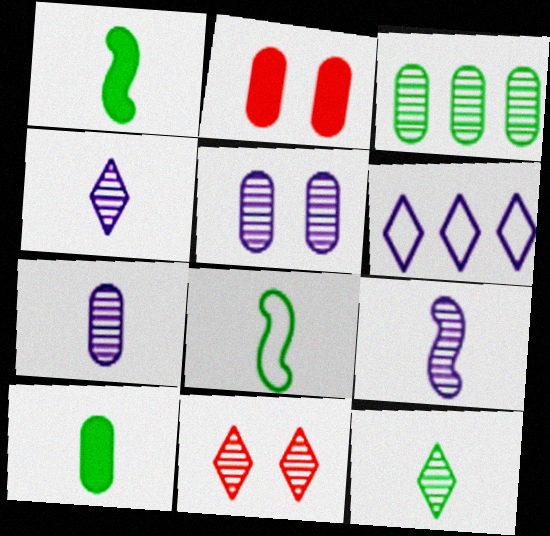[[3, 9, 11], 
[4, 7, 9], 
[8, 10, 12]]